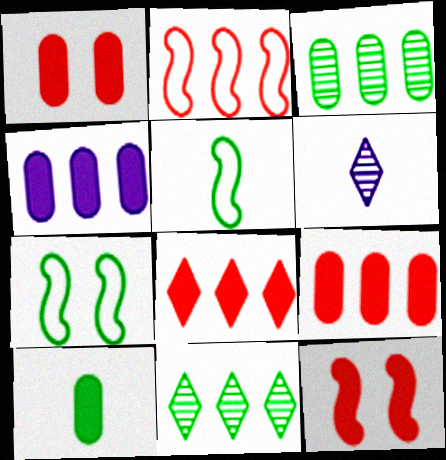[[1, 4, 10], 
[2, 4, 11], 
[6, 7, 9], 
[7, 10, 11]]